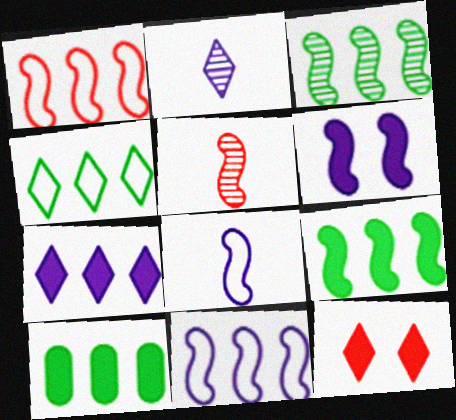[[2, 4, 12], 
[3, 4, 10]]